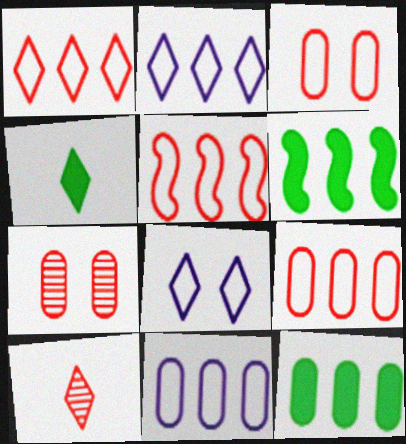[[1, 5, 9]]